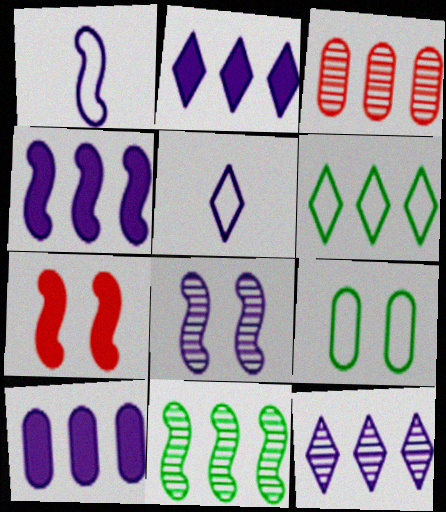[[1, 4, 8], 
[1, 7, 11], 
[2, 4, 10], 
[3, 4, 6], 
[3, 11, 12], 
[5, 8, 10]]